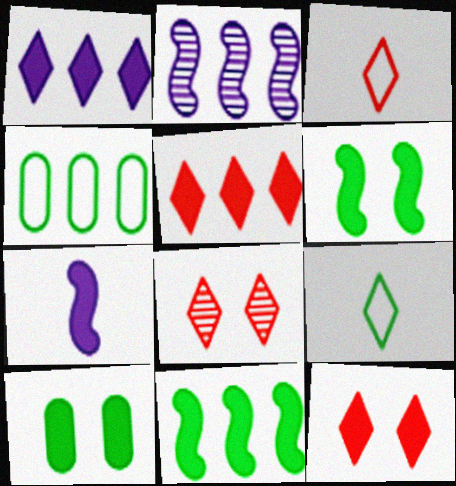[[1, 8, 9], 
[2, 3, 10], 
[2, 4, 5], 
[3, 5, 8], 
[4, 7, 8], 
[5, 7, 10]]